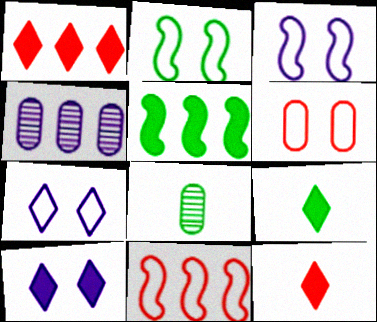[[1, 3, 8], 
[1, 9, 10], 
[2, 4, 12], 
[2, 6, 7], 
[8, 10, 11]]